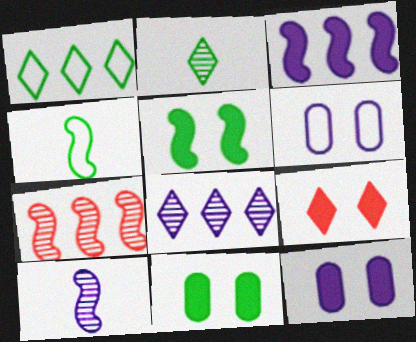[[5, 9, 12]]